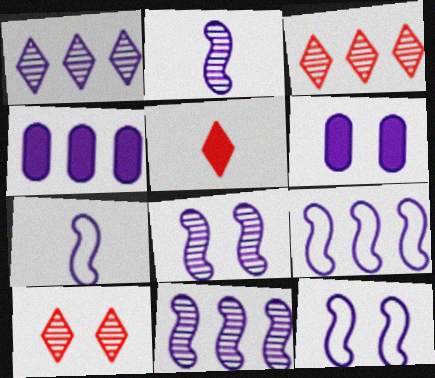[[1, 4, 9], 
[1, 6, 7], 
[2, 8, 11], 
[7, 9, 12]]